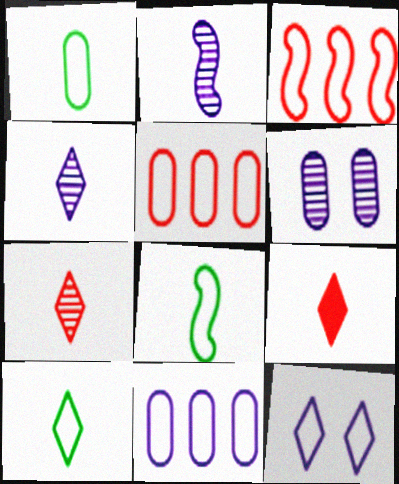[[1, 2, 9], 
[1, 3, 12], 
[1, 8, 10], 
[4, 9, 10], 
[5, 8, 12]]